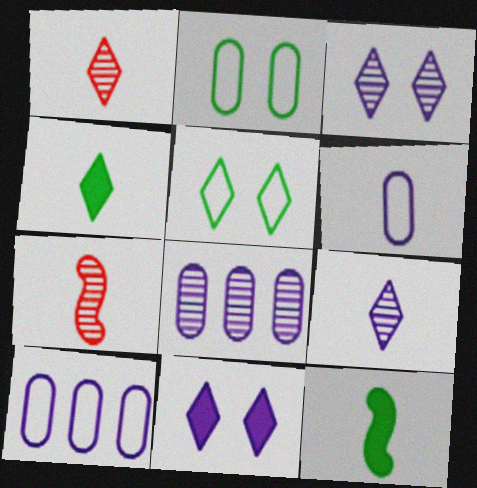[[1, 6, 12], 
[4, 6, 7]]